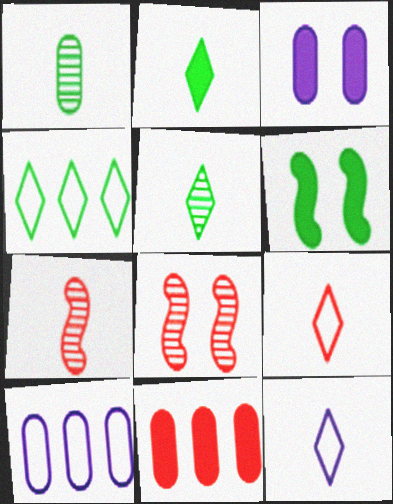[[1, 4, 6], 
[2, 8, 10], 
[3, 4, 7], 
[8, 9, 11]]